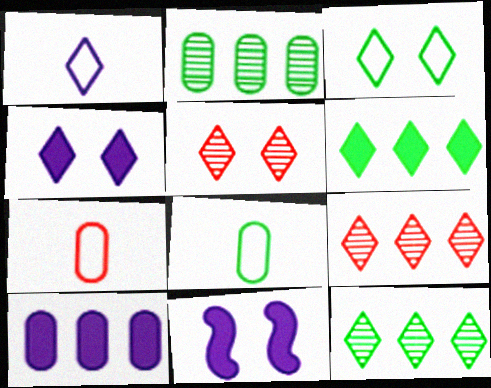[[1, 5, 6], 
[3, 4, 5], 
[7, 11, 12], 
[8, 9, 11]]